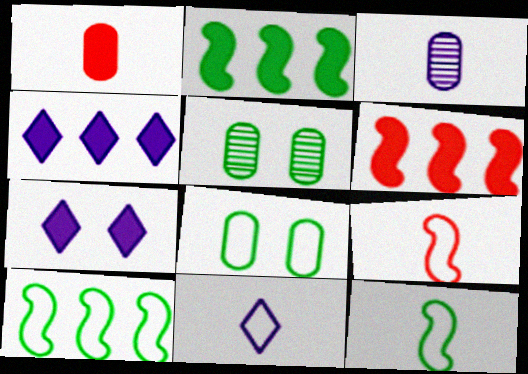[[1, 2, 7], 
[4, 5, 9], 
[5, 6, 11]]